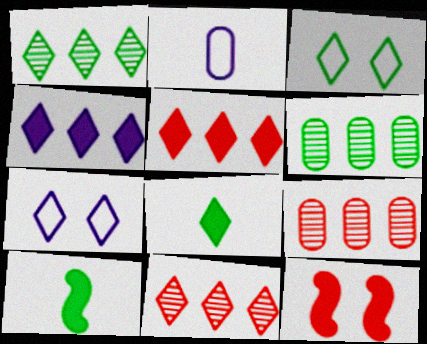[[1, 2, 12], 
[1, 3, 8], 
[3, 6, 10], 
[7, 8, 11], 
[7, 9, 10]]